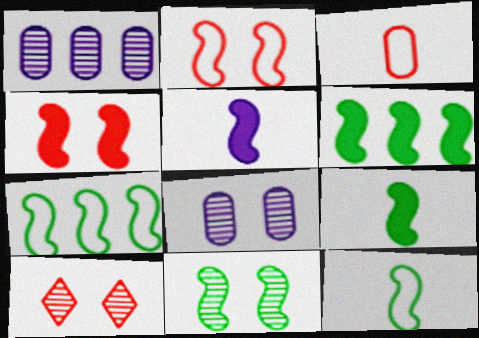[[4, 5, 6], 
[6, 11, 12], 
[7, 9, 11], 
[8, 10, 11]]